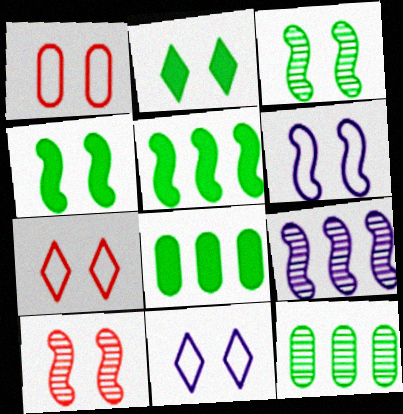[[4, 6, 10]]